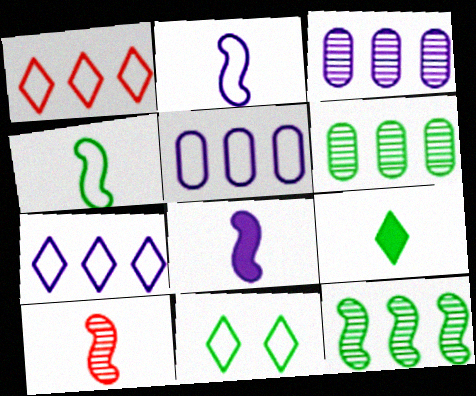[[4, 8, 10]]